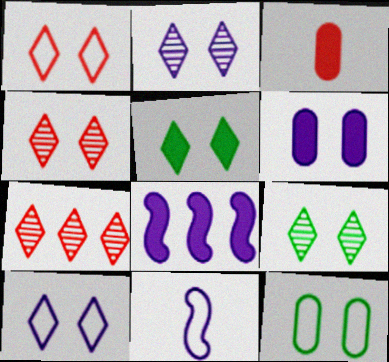[[1, 2, 5], 
[2, 4, 9], 
[3, 5, 8], 
[4, 5, 10]]